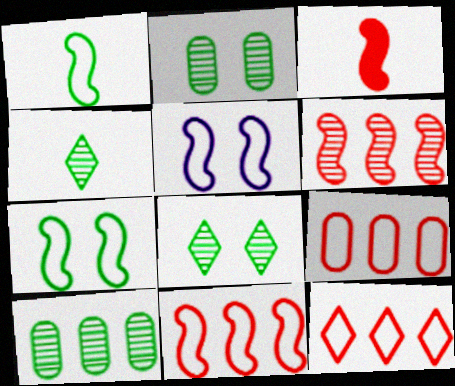[[1, 5, 11], 
[9, 11, 12]]